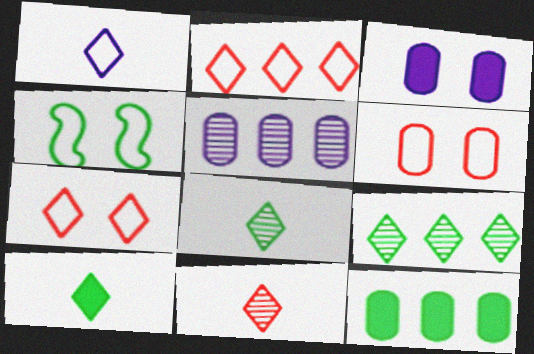[[1, 10, 11], 
[4, 8, 12]]